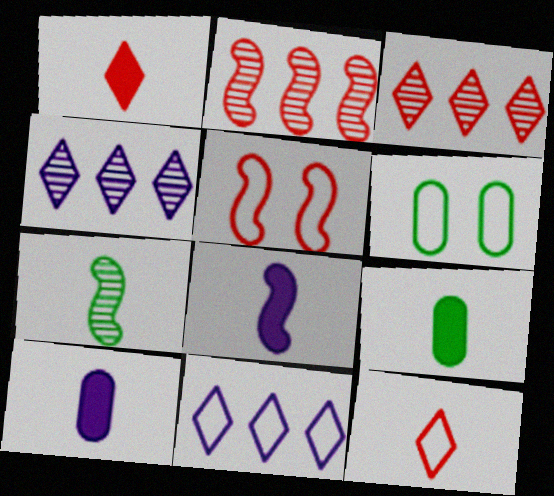[[1, 8, 9], 
[3, 6, 8], 
[4, 5, 9], 
[7, 10, 12]]